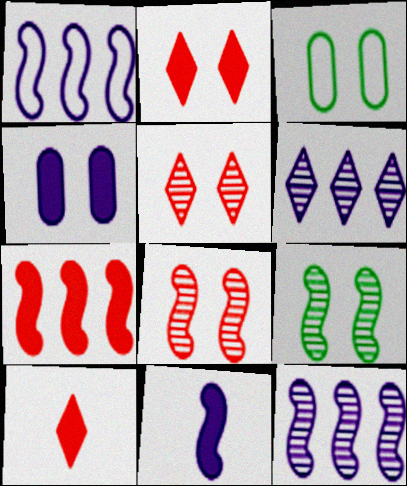[[3, 10, 12]]